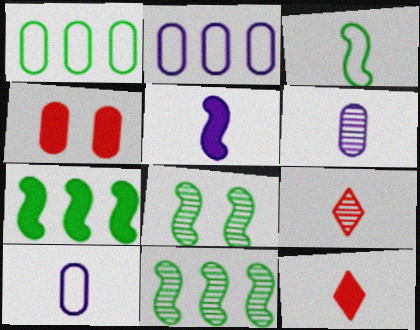[[1, 4, 6], 
[2, 8, 12], 
[3, 6, 12], 
[3, 7, 8]]